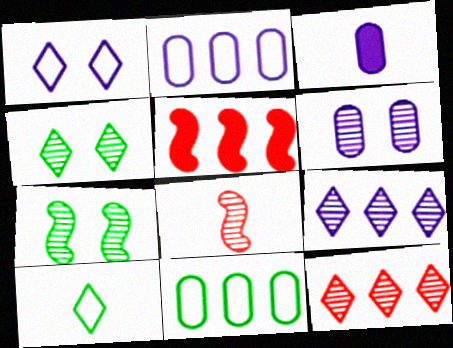[[2, 3, 6], 
[3, 8, 10], 
[5, 6, 10], 
[5, 9, 11]]